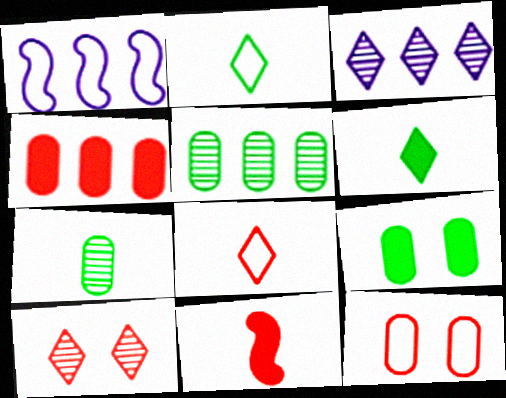[[1, 2, 12]]